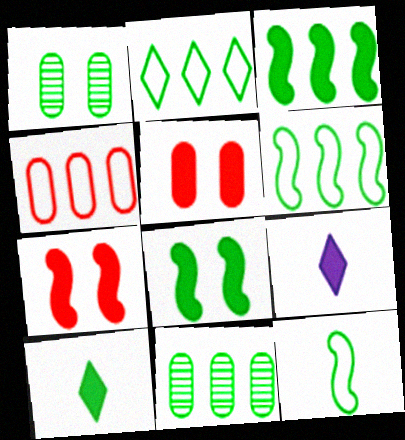[[1, 6, 10], 
[2, 3, 11], 
[3, 5, 9]]